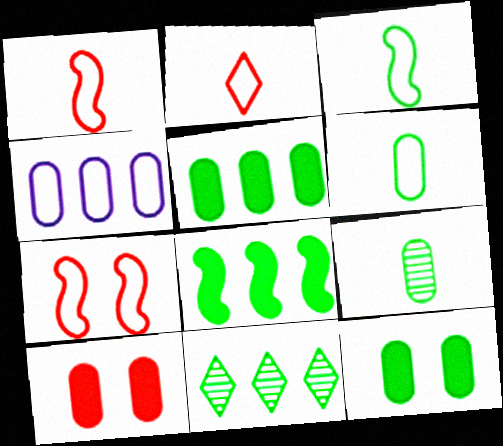[[3, 11, 12], 
[4, 9, 10]]